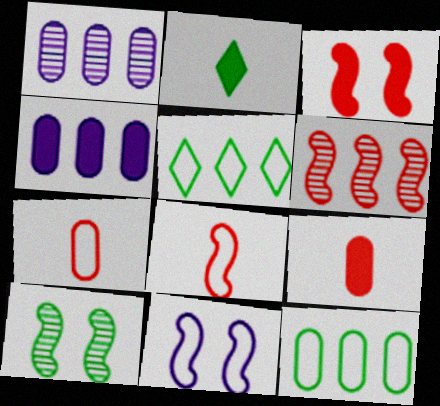[[2, 3, 4], 
[2, 10, 12], 
[3, 6, 8], 
[3, 10, 11], 
[4, 5, 6], 
[5, 7, 11]]